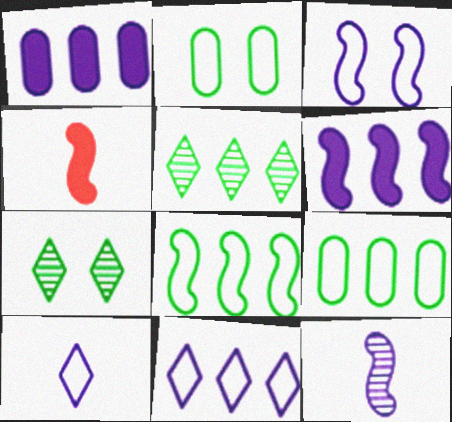[[3, 6, 12]]